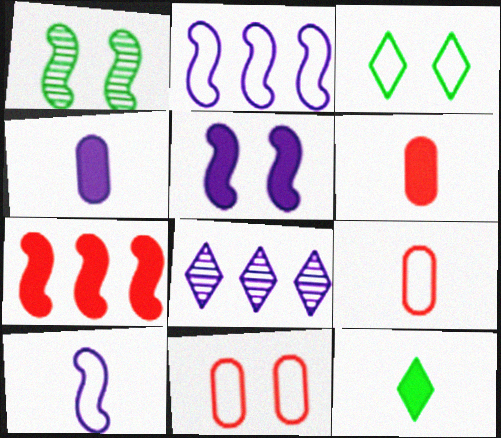[[1, 7, 10], 
[2, 3, 9]]